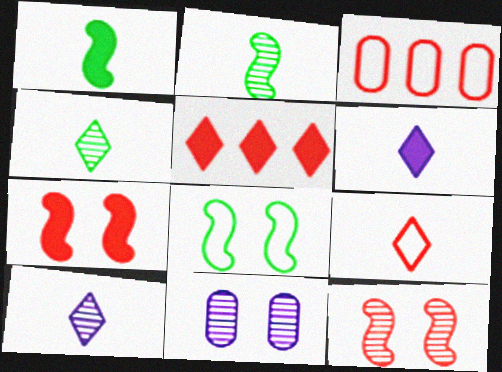[[4, 6, 9]]